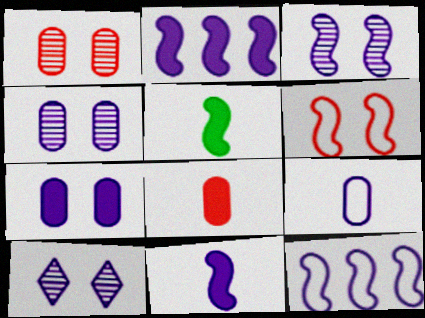[[2, 9, 10], 
[3, 4, 10], 
[3, 11, 12]]